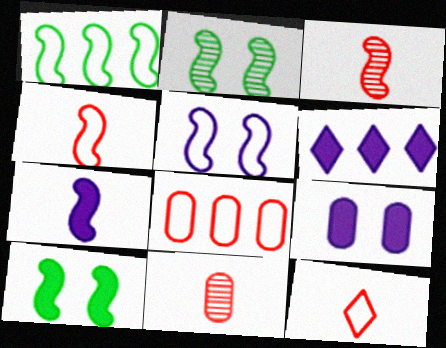[[1, 4, 5], 
[6, 7, 9]]